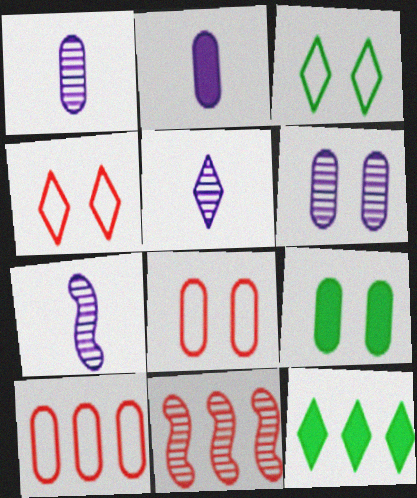[[1, 5, 7], 
[1, 9, 10], 
[2, 3, 11], 
[4, 5, 12], 
[6, 8, 9], 
[7, 8, 12]]